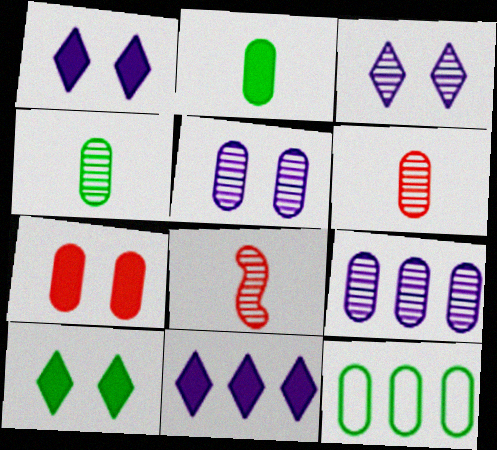[[1, 8, 12]]